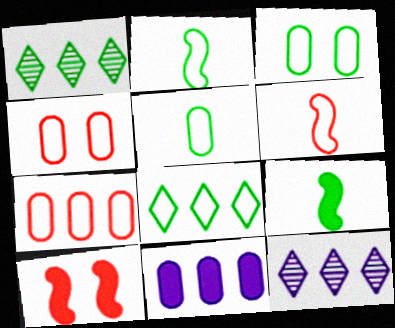[[1, 3, 9], 
[2, 3, 8], 
[4, 9, 12], 
[5, 10, 12]]